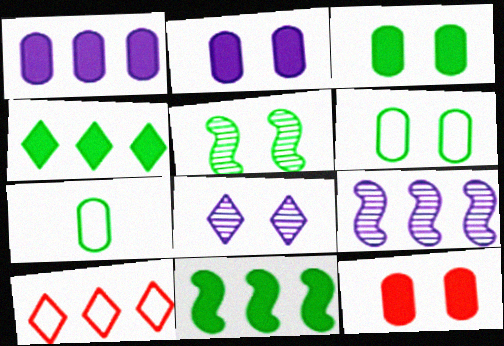[[2, 3, 12], 
[4, 5, 7]]